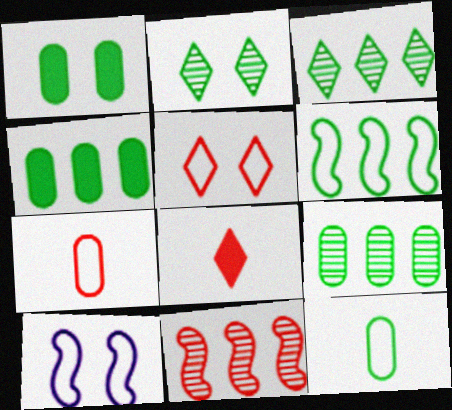[[1, 9, 12], 
[3, 4, 6], 
[8, 9, 10]]